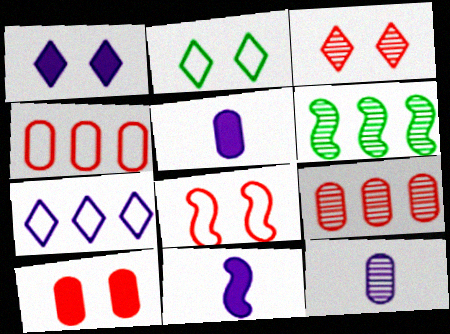[[1, 2, 3], 
[2, 9, 11], 
[3, 6, 12], 
[3, 8, 10], 
[6, 8, 11]]